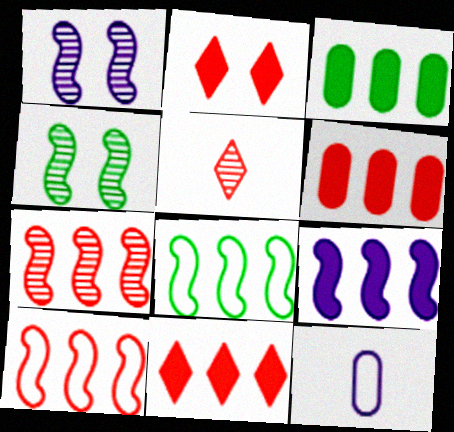[[3, 9, 11], 
[4, 11, 12], 
[7, 8, 9]]